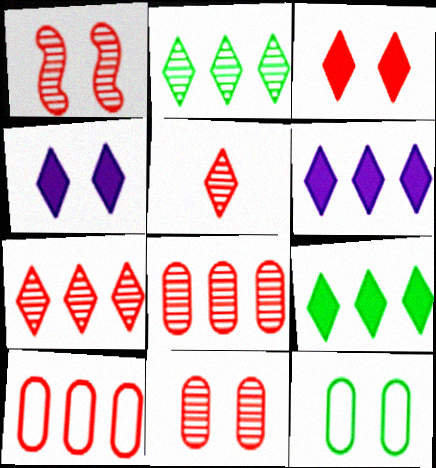[[1, 4, 12], 
[1, 5, 8]]